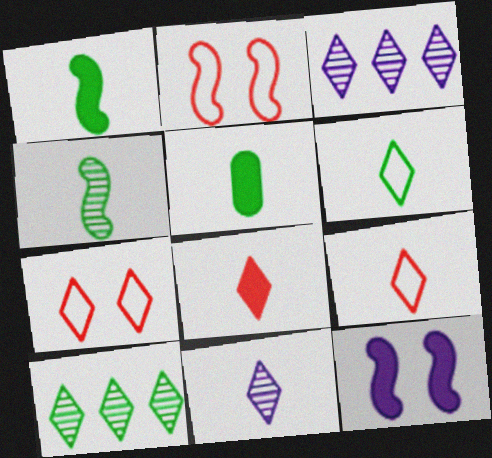[[2, 3, 5], 
[4, 5, 6], 
[6, 8, 11]]